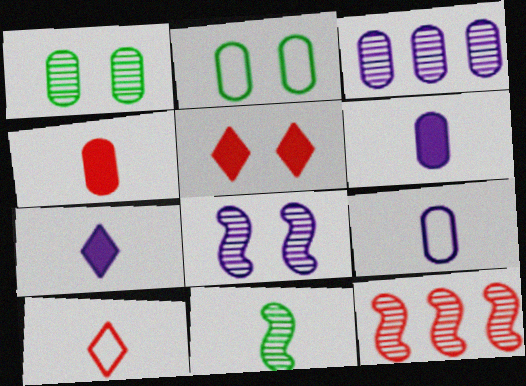[[2, 3, 4], 
[2, 5, 8], 
[2, 7, 12], 
[6, 10, 11], 
[8, 11, 12]]